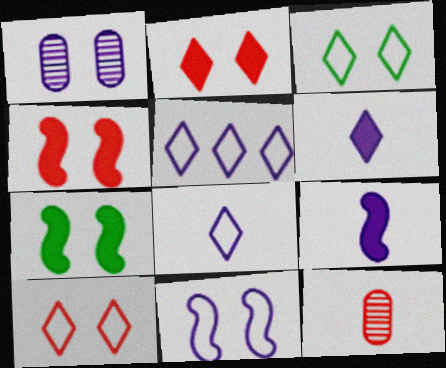[[1, 3, 4], 
[1, 5, 9], 
[1, 7, 10], 
[5, 7, 12]]